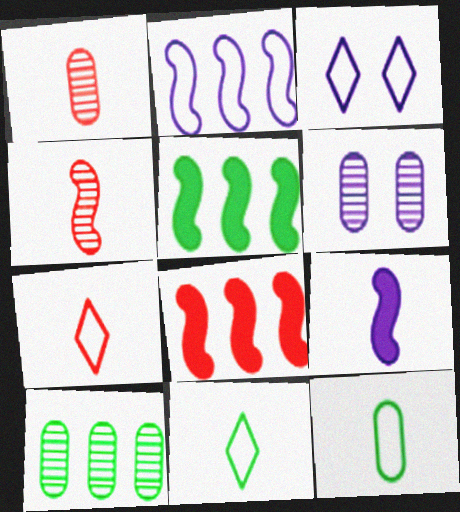[[1, 3, 5], 
[1, 6, 10], 
[1, 9, 11], 
[5, 6, 7], 
[6, 8, 11]]